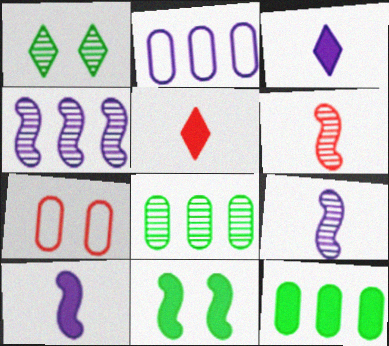[]